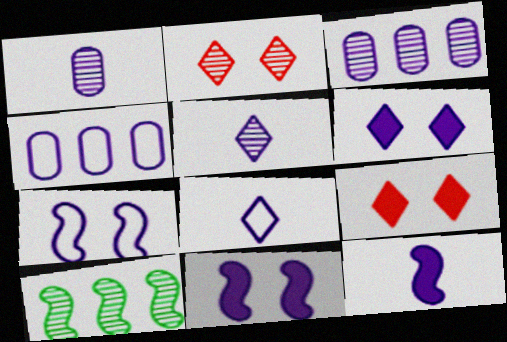[[1, 2, 10], 
[1, 8, 12], 
[3, 8, 11], 
[4, 5, 11], 
[4, 7, 8]]